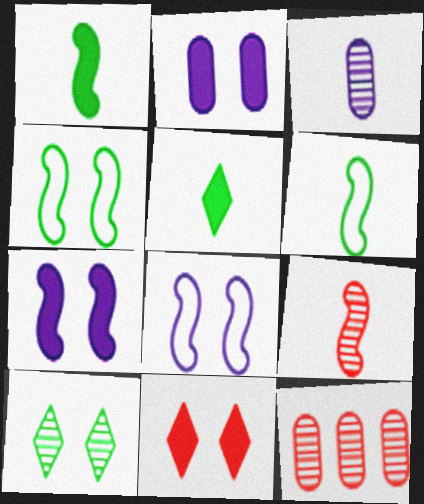[[5, 8, 12]]